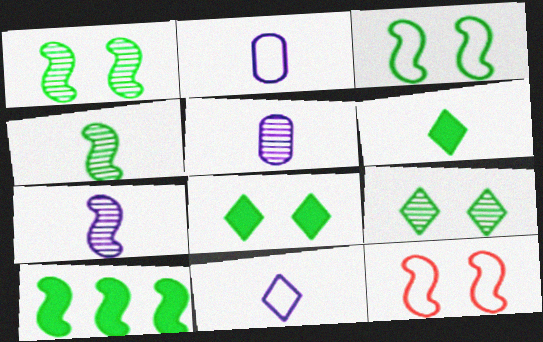[[3, 4, 10], 
[7, 10, 12]]